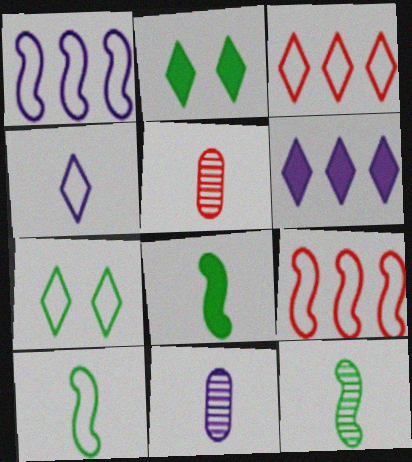[[1, 2, 5], 
[2, 9, 11], 
[3, 4, 7], 
[4, 5, 8], 
[8, 10, 12]]